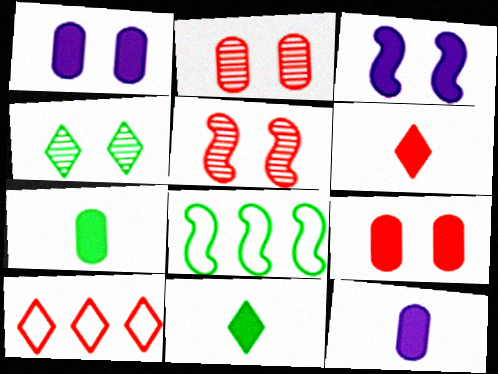[[4, 7, 8]]